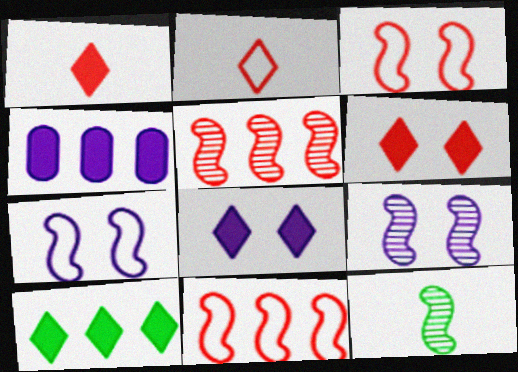[[1, 8, 10], 
[5, 9, 12]]